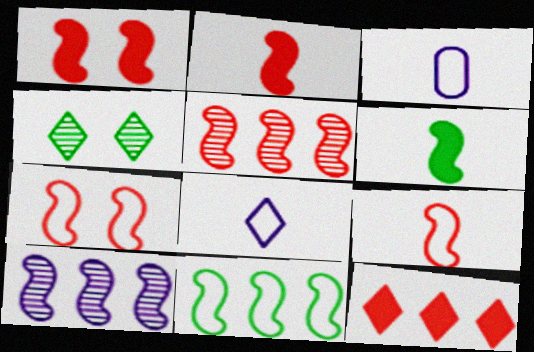[[1, 5, 9], 
[2, 5, 7], 
[4, 8, 12], 
[6, 7, 10]]